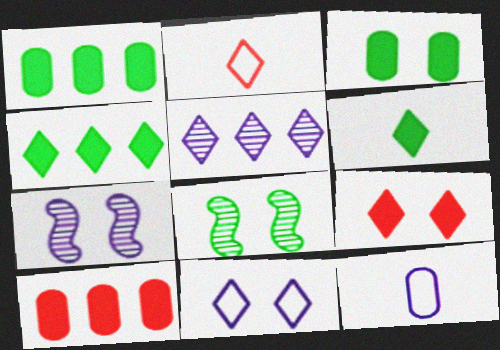[[1, 2, 7]]